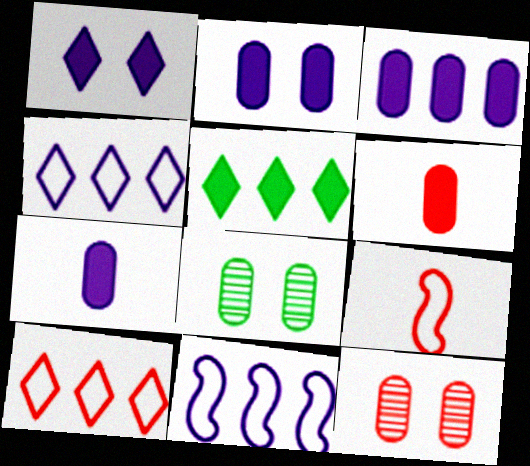[[2, 3, 7]]